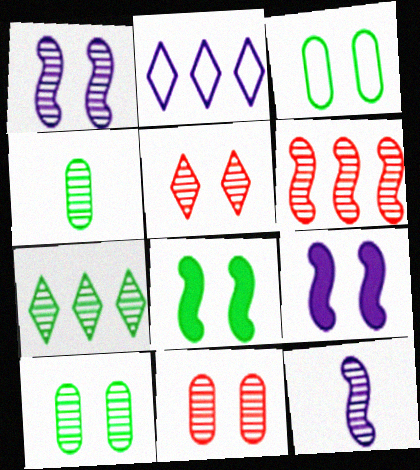[[1, 5, 10], 
[3, 5, 9], 
[7, 11, 12]]